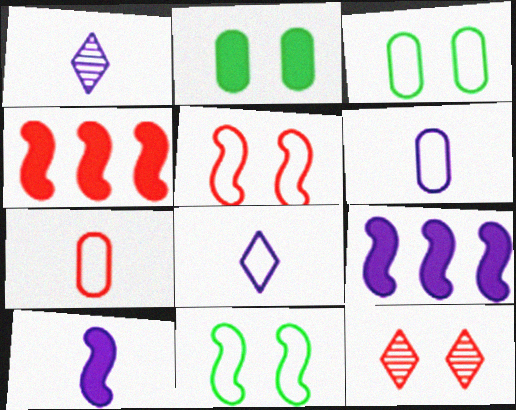[[1, 3, 4], 
[1, 6, 10], 
[4, 7, 12]]